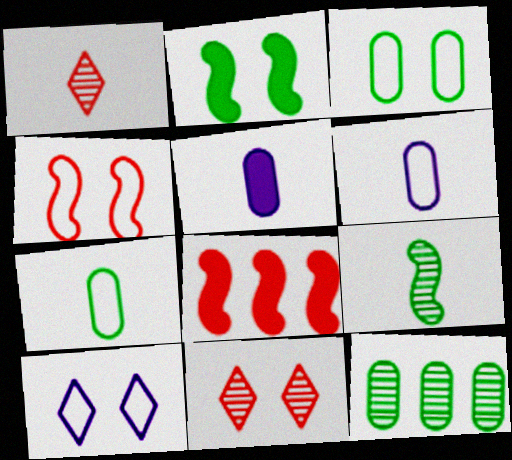[[3, 4, 10]]